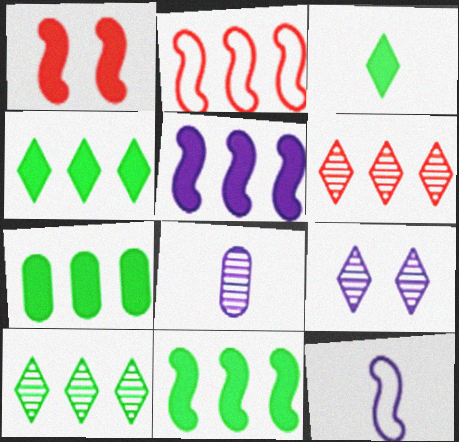[[4, 7, 11]]